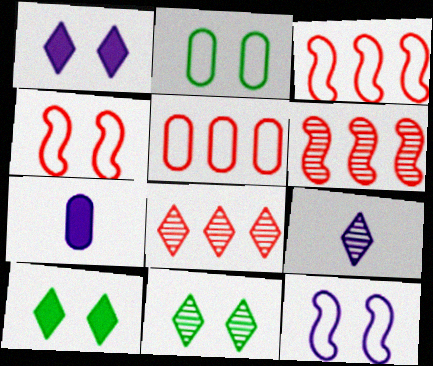[[3, 7, 11], 
[8, 9, 11]]